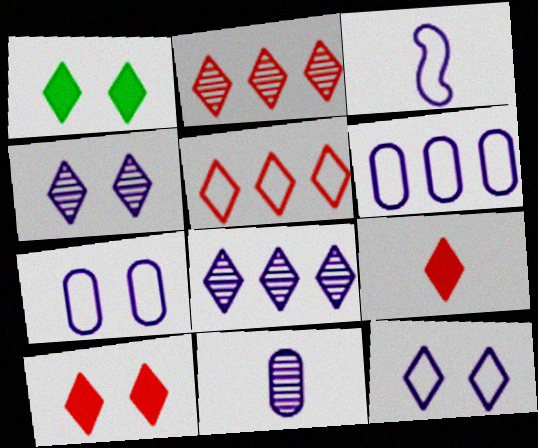[[3, 6, 12]]